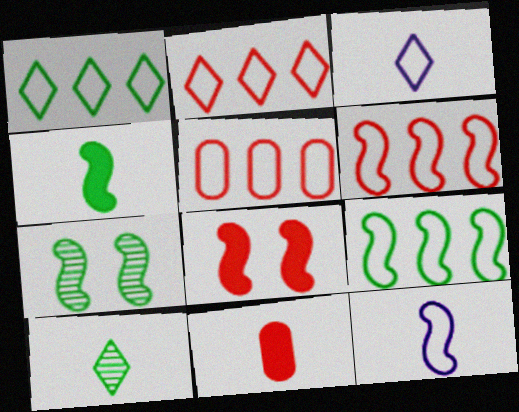[[2, 5, 6], 
[4, 7, 9], 
[10, 11, 12]]